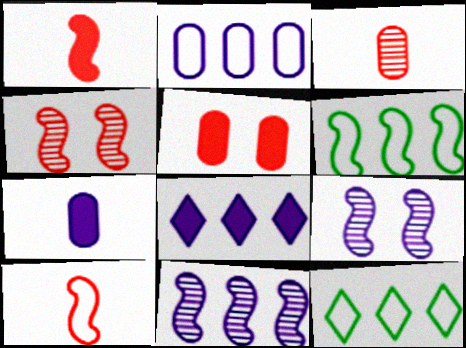[[1, 6, 9], 
[2, 8, 11], 
[4, 7, 12]]